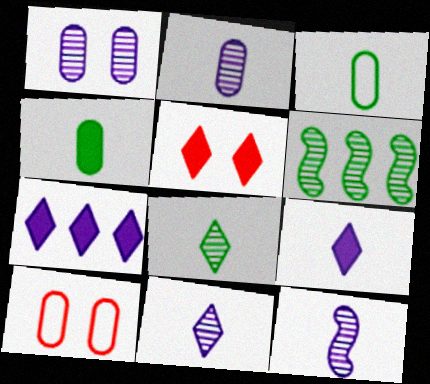[[2, 11, 12], 
[6, 9, 10]]